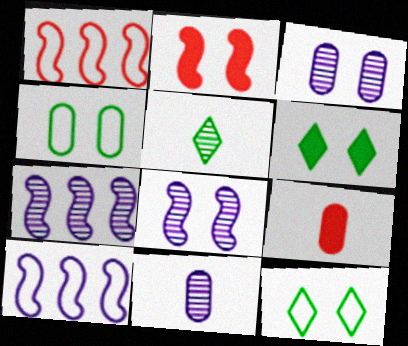[[1, 6, 11], 
[2, 3, 12], 
[7, 9, 12]]